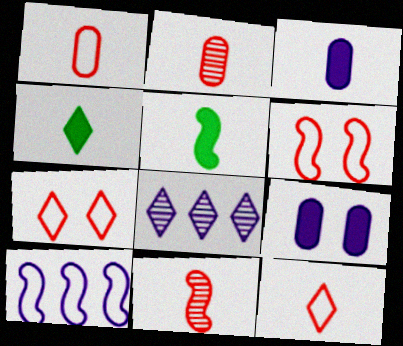[[4, 7, 8]]